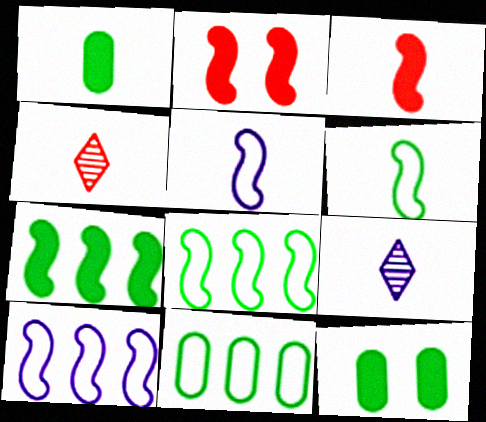[[1, 4, 5], 
[2, 9, 11], 
[4, 10, 12]]